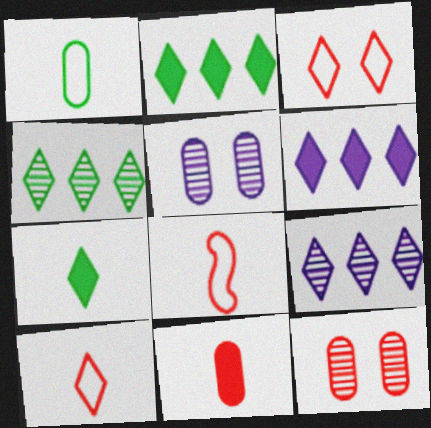[[2, 5, 8], 
[3, 7, 9]]